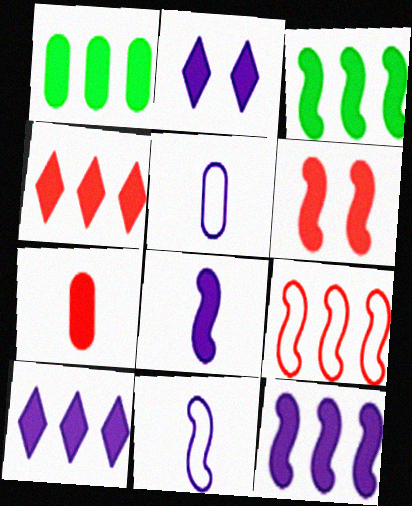[[1, 4, 12], 
[2, 3, 7], 
[3, 6, 8], 
[4, 6, 7]]